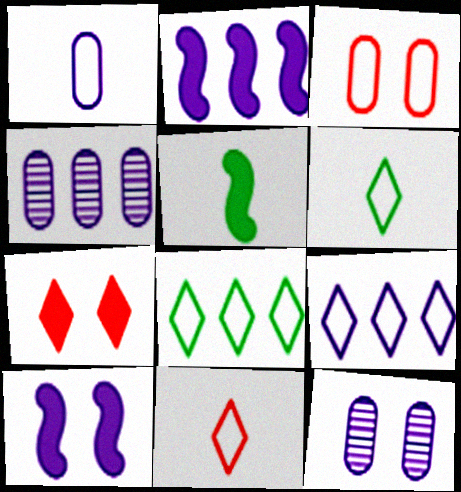[[2, 4, 9]]